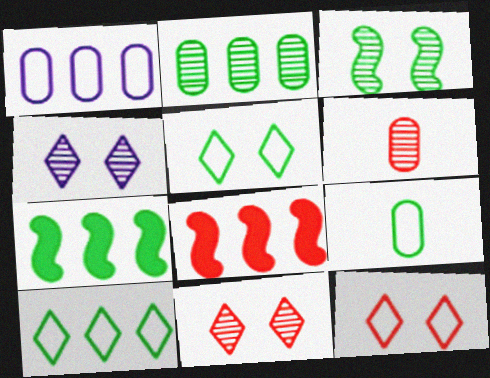[[2, 7, 10], 
[4, 8, 9], 
[6, 8, 12]]